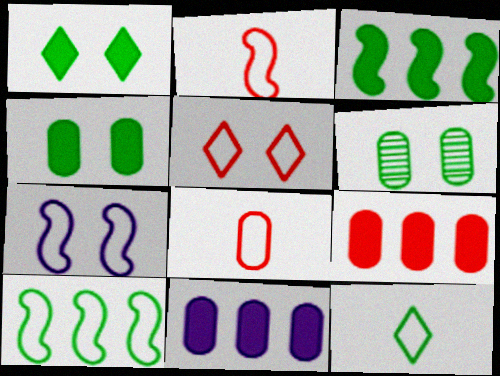[[2, 7, 10], 
[3, 6, 12], 
[6, 8, 11]]